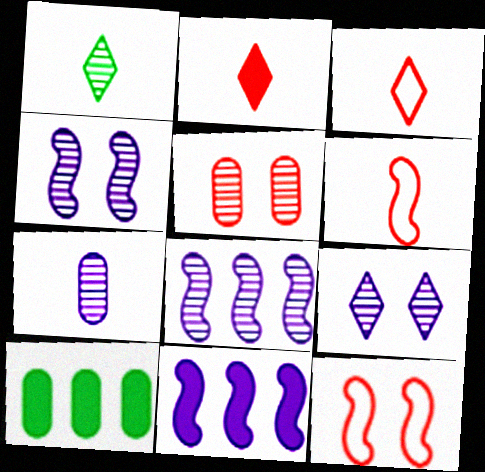[[1, 5, 8], 
[3, 4, 10], 
[6, 9, 10], 
[7, 8, 9]]